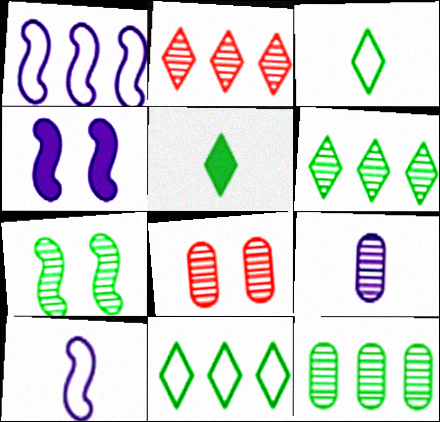[[1, 5, 8], 
[2, 7, 9], 
[8, 9, 12]]